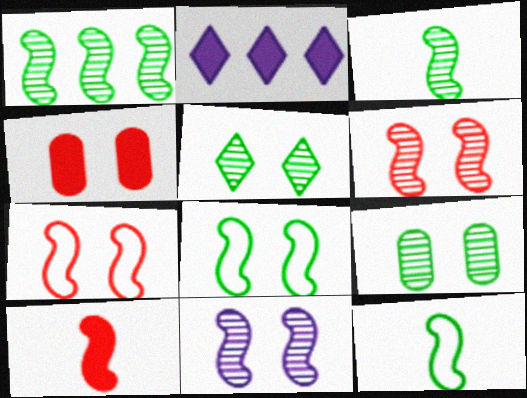[]